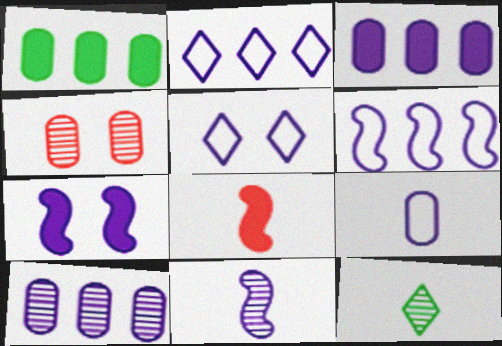[[1, 4, 9], 
[3, 5, 11], 
[5, 6, 9], 
[6, 7, 11], 
[8, 9, 12]]